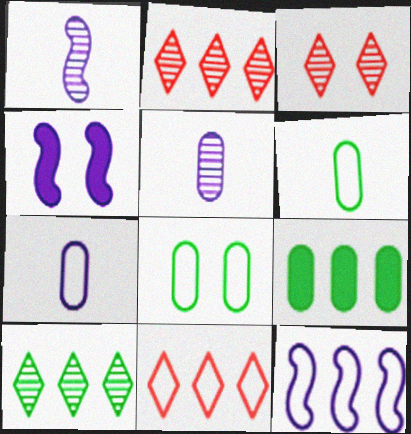[[1, 4, 12], 
[2, 4, 6], 
[2, 9, 12], 
[3, 4, 8]]